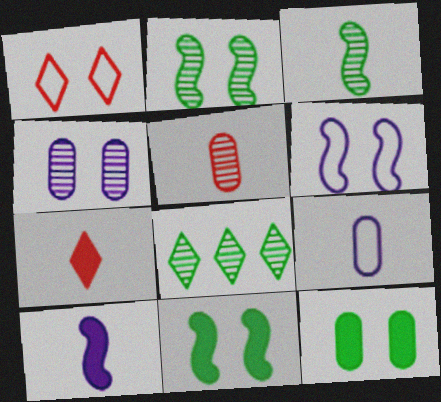[[1, 4, 11], 
[3, 7, 9]]